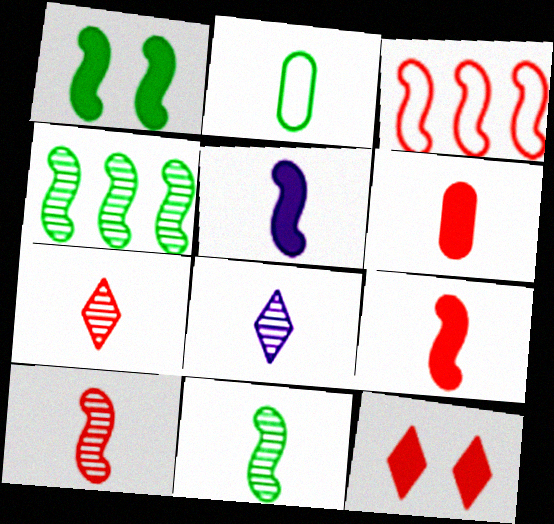[[2, 5, 7], 
[2, 8, 9]]